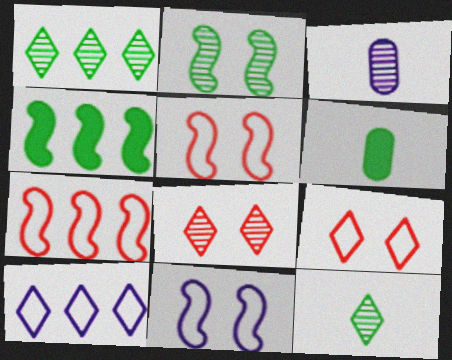[[3, 4, 9]]